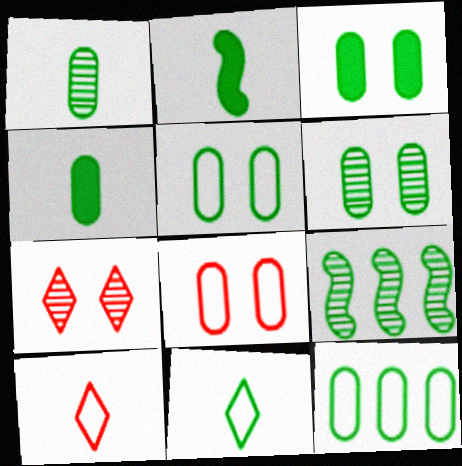[[1, 2, 11], 
[1, 3, 12], 
[3, 5, 6], 
[3, 9, 11], 
[4, 6, 12]]